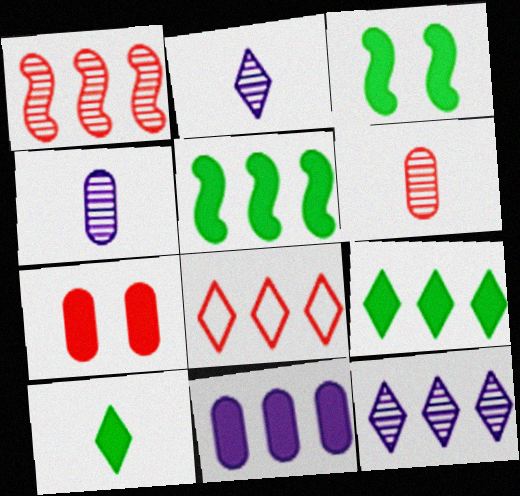[[3, 4, 8], 
[8, 9, 12]]